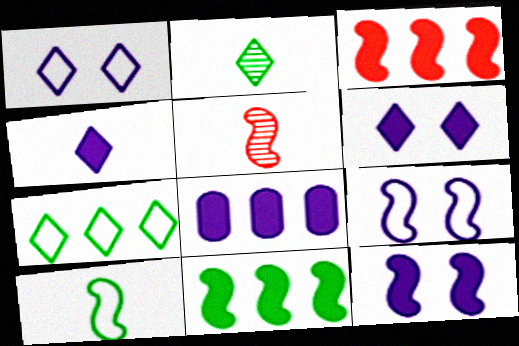[[4, 8, 12], 
[5, 9, 11]]